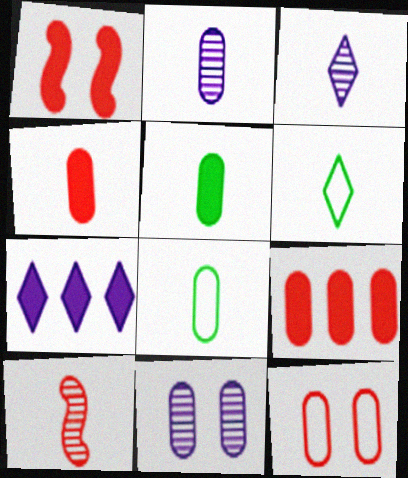[[1, 5, 7], 
[2, 4, 8], 
[8, 9, 11]]